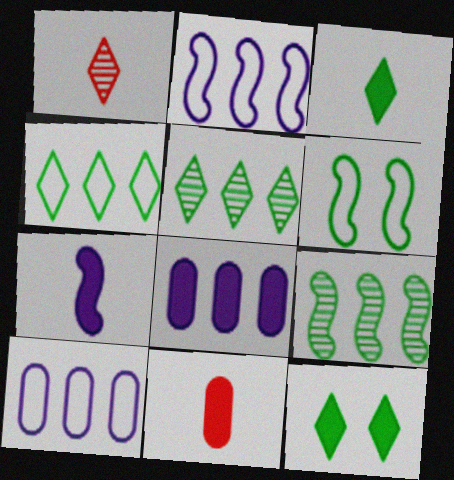[[1, 6, 8], 
[3, 7, 11]]